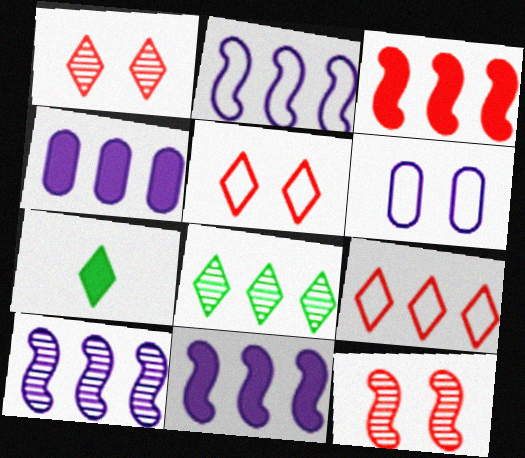[[2, 10, 11]]